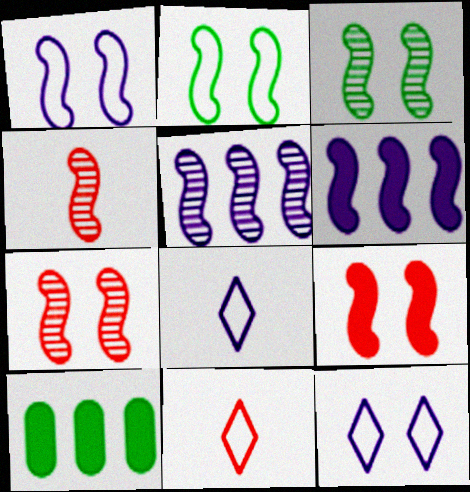[[1, 3, 9], 
[2, 4, 6], 
[3, 4, 5], 
[4, 10, 12], 
[7, 8, 10]]